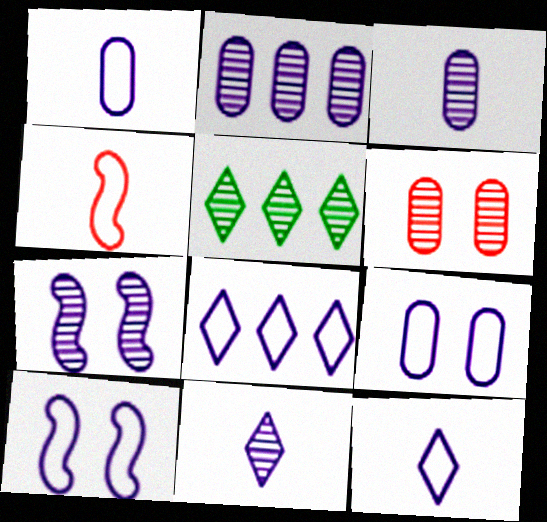[[1, 8, 10], 
[2, 7, 11]]